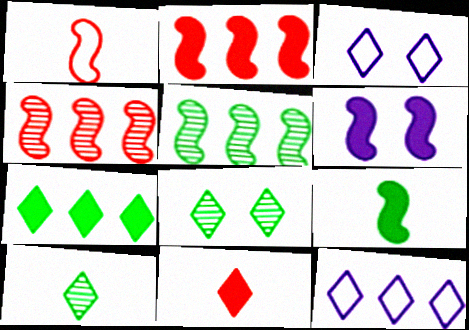[[1, 5, 6], 
[2, 6, 9], 
[8, 11, 12]]